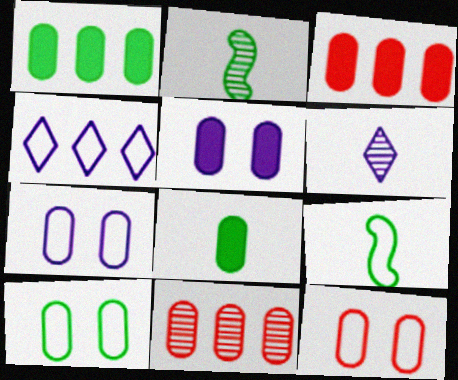[[3, 5, 8], 
[4, 9, 12], 
[7, 8, 11], 
[7, 10, 12]]